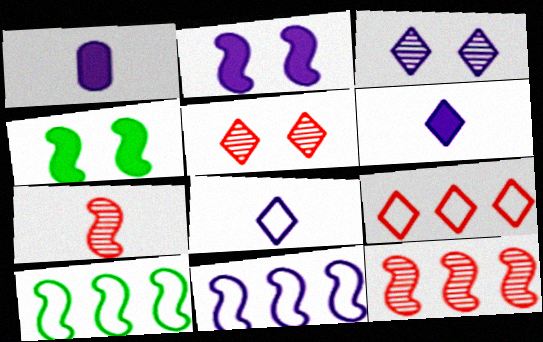[[1, 3, 11], 
[1, 5, 10], 
[2, 7, 10], 
[4, 7, 11]]